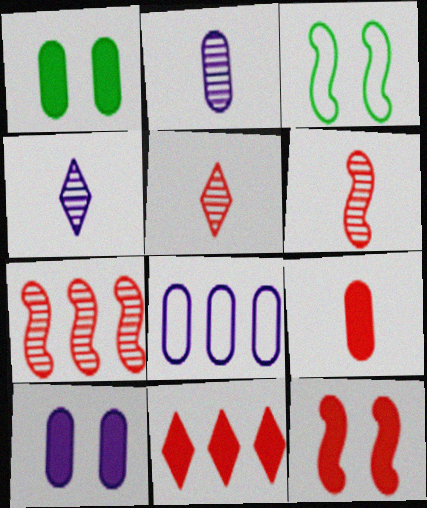[[2, 3, 11], 
[2, 8, 10], 
[9, 11, 12]]